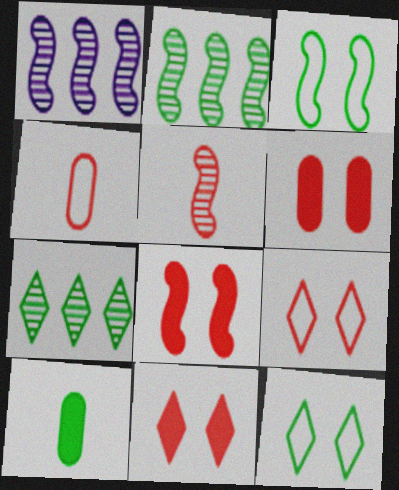[[1, 9, 10], 
[2, 10, 12], 
[3, 7, 10], 
[6, 8, 11]]